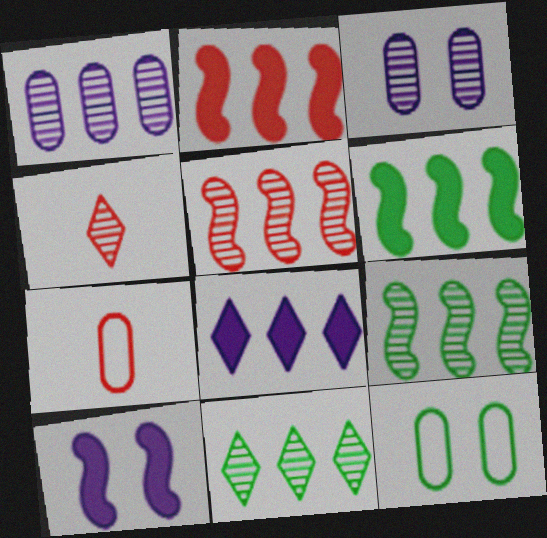[[1, 5, 11], 
[3, 4, 9], 
[7, 10, 11]]